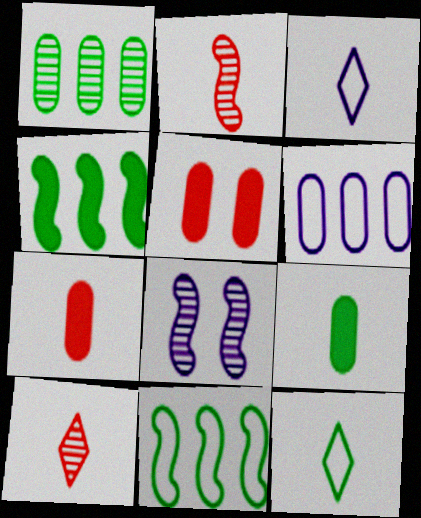[[1, 8, 10], 
[2, 3, 9]]